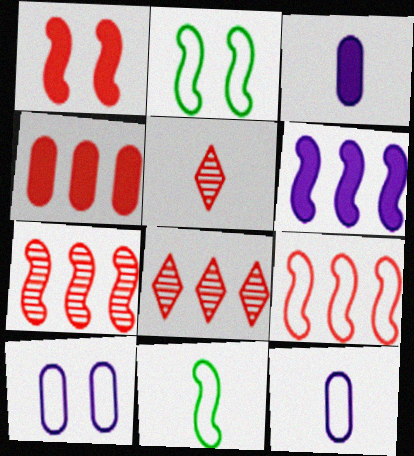[[2, 3, 8], 
[3, 5, 11], 
[4, 8, 9]]